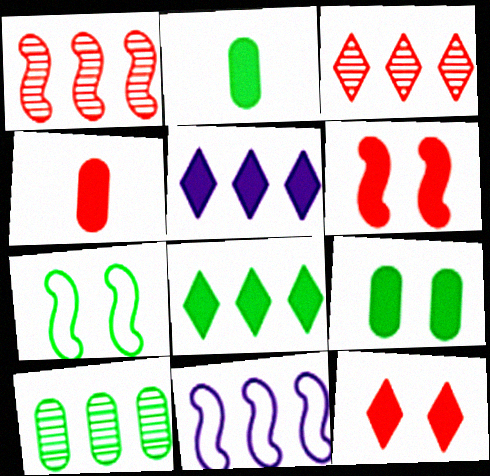[[2, 5, 6]]